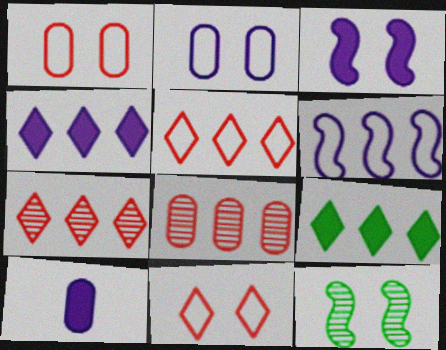[[3, 4, 10], 
[5, 10, 12], 
[6, 8, 9]]